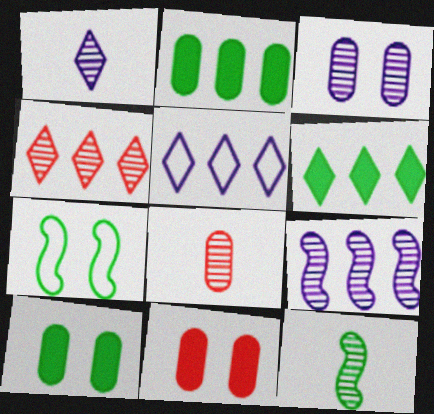[[1, 3, 9], 
[1, 8, 12], 
[3, 4, 12], 
[4, 5, 6], 
[5, 11, 12]]